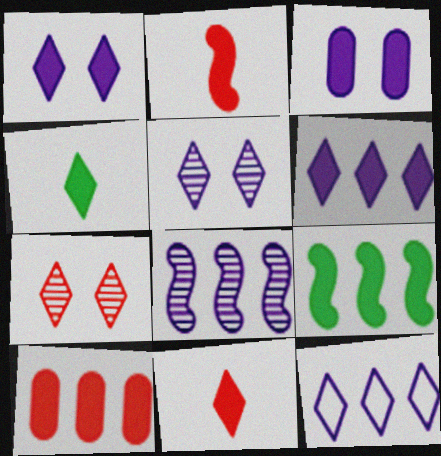[[3, 9, 11], 
[4, 7, 12], 
[6, 9, 10]]